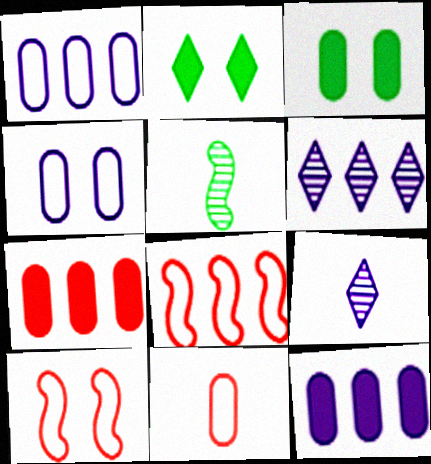[[3, 8, 9]]